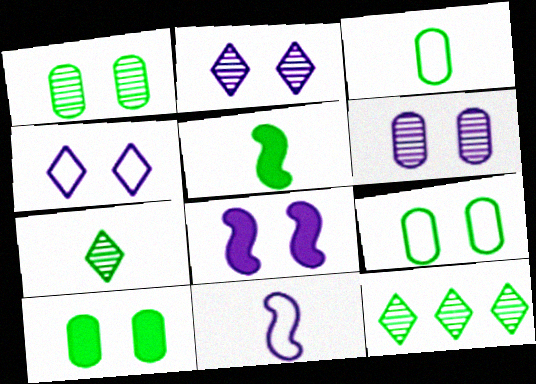[[1, 9, 10], 
[3, 5, 7], 
[4, 6, 8], 
[5, 9, 12]]